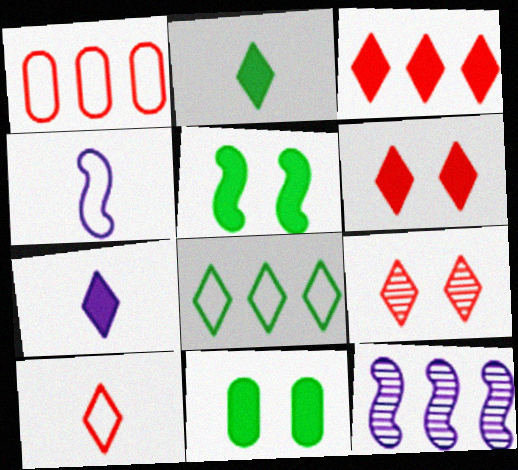[[3, 9, 10], 
[7, 8, 9], 
[10, 11, 12]]